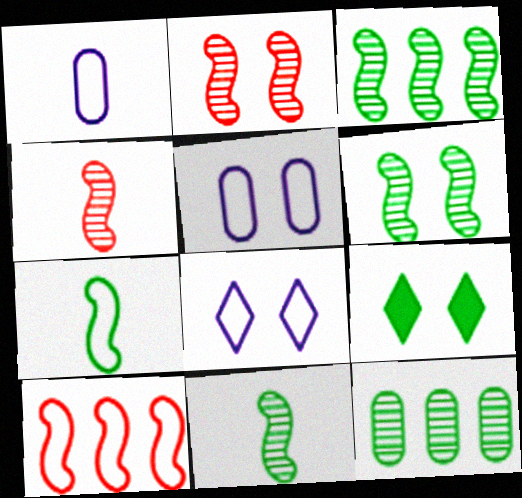[[2, 5, 9], 
[3, 6, 11], 
[7, 9, 12]]